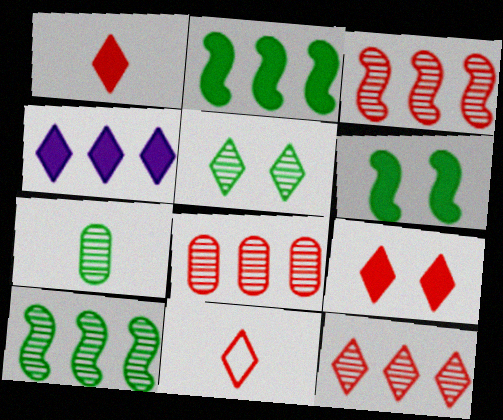[[3, 8, 12], 
[4, 5, 11], 
[5, 7, 10], 
[9, 11, 12]]